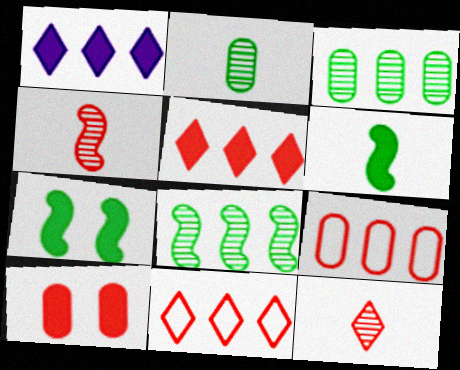[[1, 6, 10], 
[1, 8, 9], 
[4, 10, 11]]